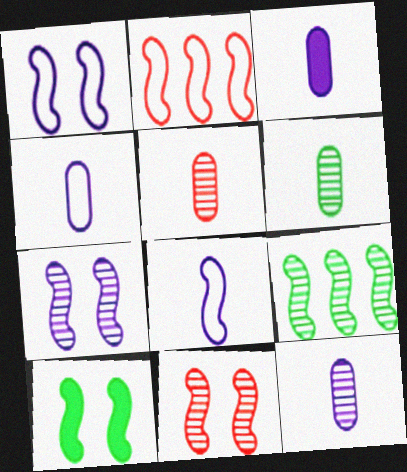[[1, 10, 11], 
[3, 4, 12], 
[5, 6, 12]]